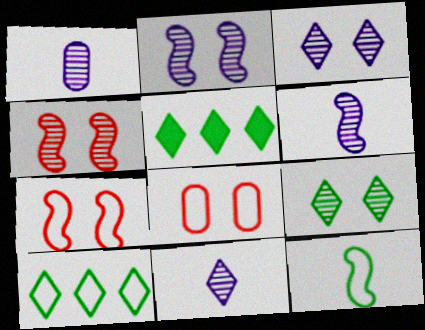[[1, 5, 7], 
[1, 6, 11], 
[5, 6, 8]]